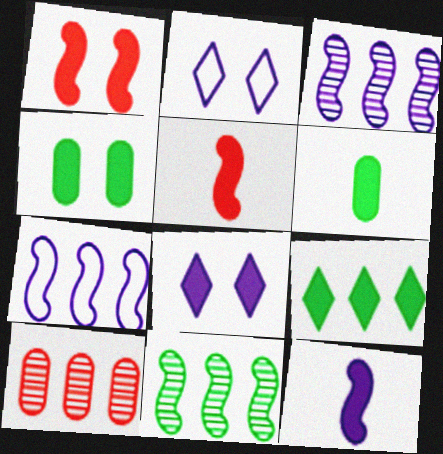[[1, 4, 8], 
[7, 9, 10]]